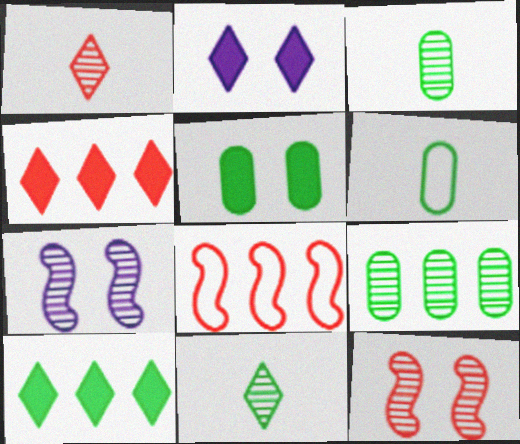[[1, 7, 9], 
[2, 3, 8], 
[4, 6, 7], 
[5, 6, 9]]